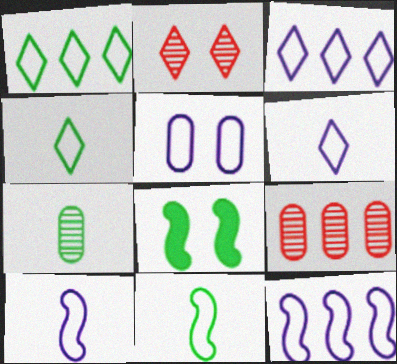[[1, 7, 8], 
[2, 5, 8], 
[3, 5, 10], 
[5, 6, 12], 
[6, 8, 9]]